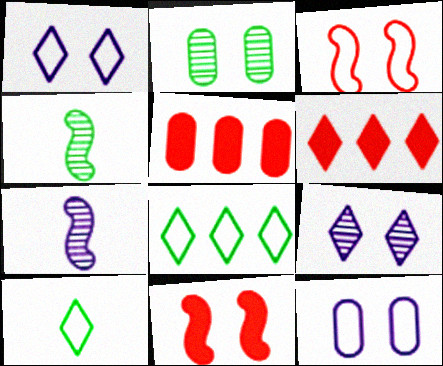[[1, 2, 11], 
[1, 4, 5], 
[4, 6, 12], 
[6, 9, 10]]